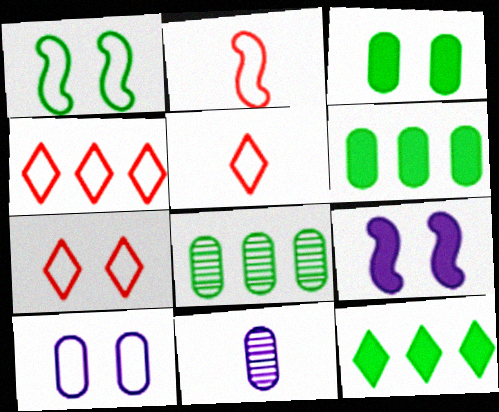[[1, 7, 10], 
[4, 5, 7], 
[5, 8, 9]]